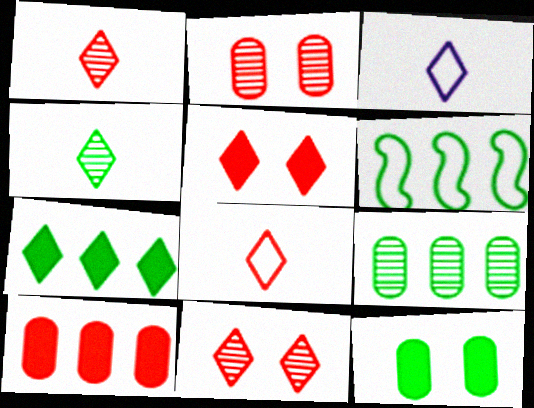[[3, 7, 11], 
[4, 6, 12], 
[6, 7, 9]]